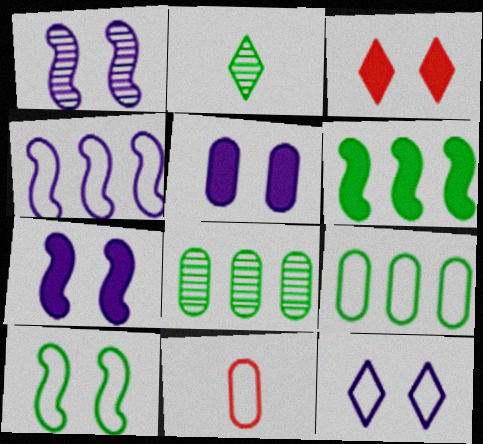[[1, 5, 12], 
[5, 8, 11]]